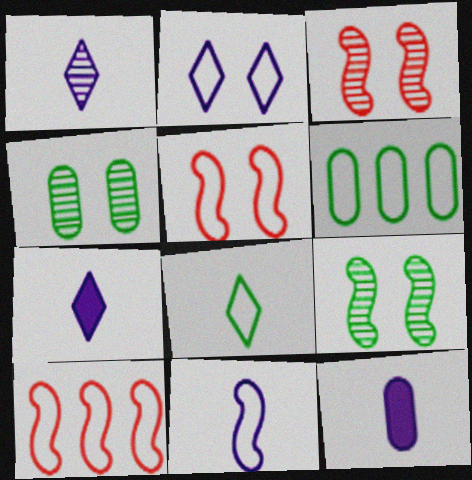[[1, 11, 12], 
[3, 6, 7], 
[4, 7, 10]]